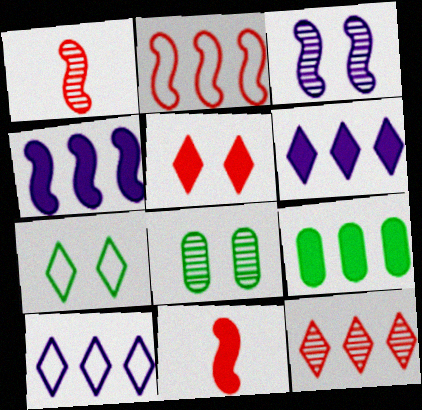[[8, 10, 11]]